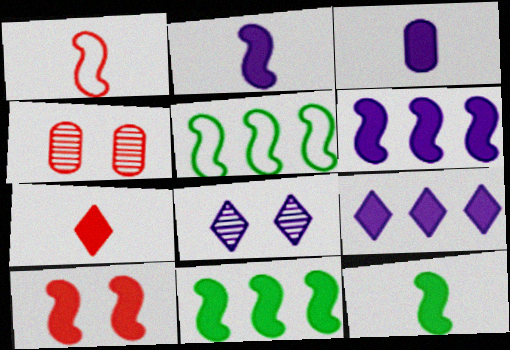[[2, 10, 11], 
[3, 7, 12], 
[6, 10, 12]]